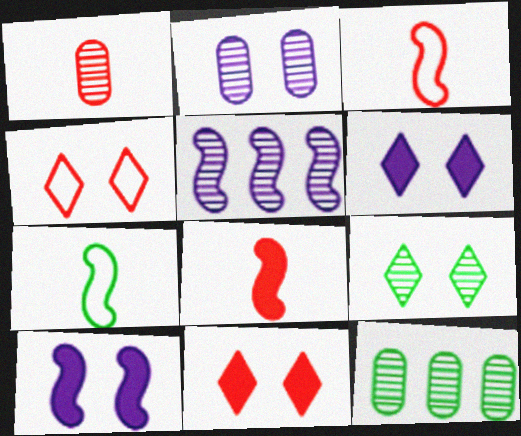[[1, 2, 12], 
[1, 5, 9], 
[3, 6, 12], 
[4, 6, 9]]